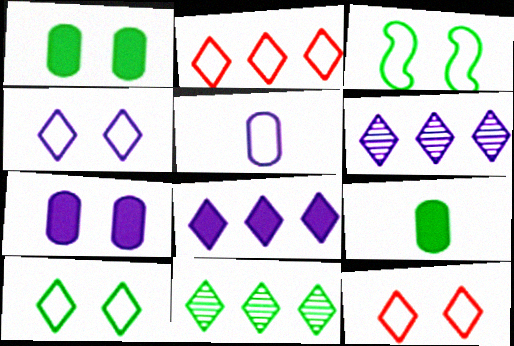[[2, 3, 5], 
[2, 8, 11], 
[3, 9, 11], 
[4, 10, 12]]